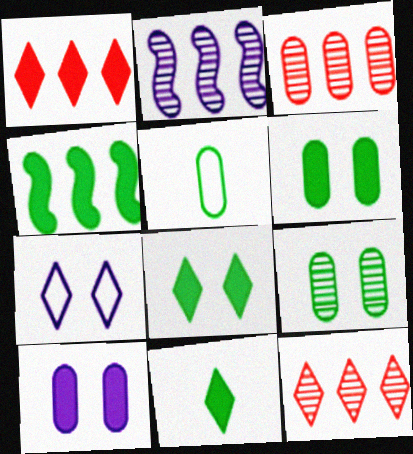[[3, 5, 10], 
[4, 6, 11], 
[7, 11, 12]]